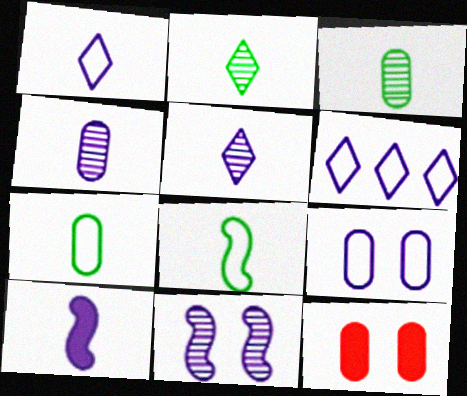[[1, 4, 10]]